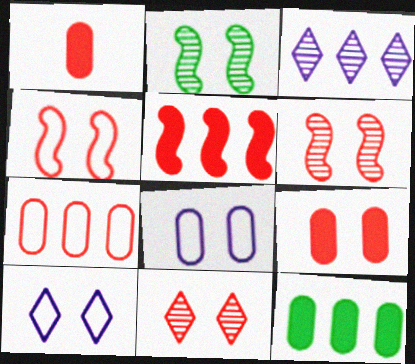[[2, 9, 10], 
[4, 9, 11]]